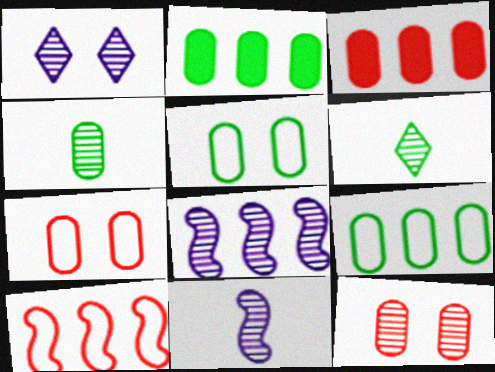[[2, 4, 5], 
[6, 8, 12]]